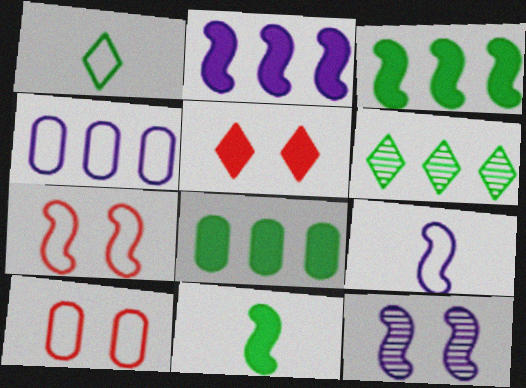[[1, 4, 7], 
[2, 9, 12]]